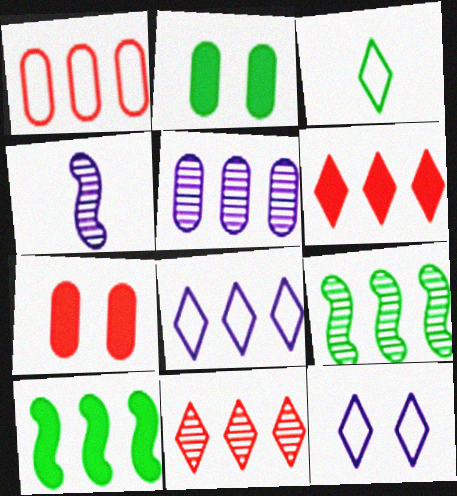[[2, 3, 9], 
[5, 9, 11]]